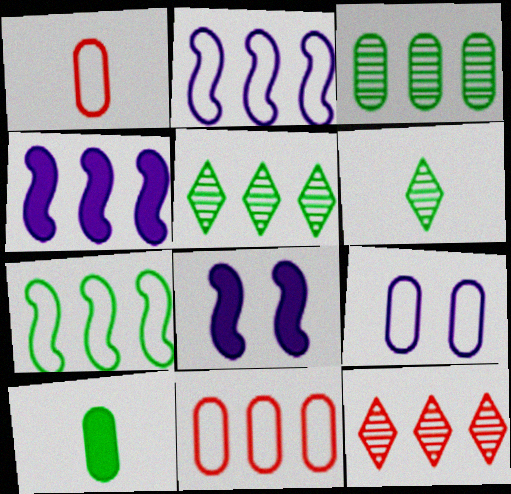[[1, 5, 8], 
[4, 5, 11], 
[6, 8, 11]]